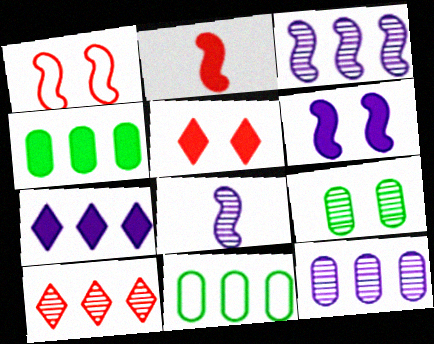[[5, 8, 11], 
[8, 9, 10]]